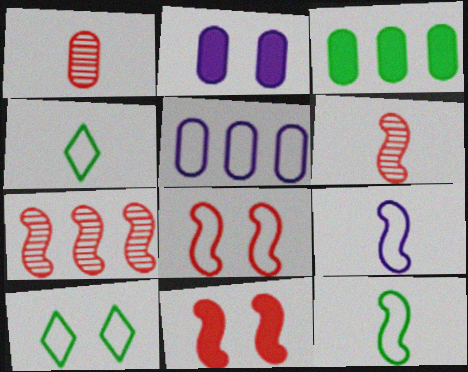[[2, 4, 7], 
[4, 5, 8]]